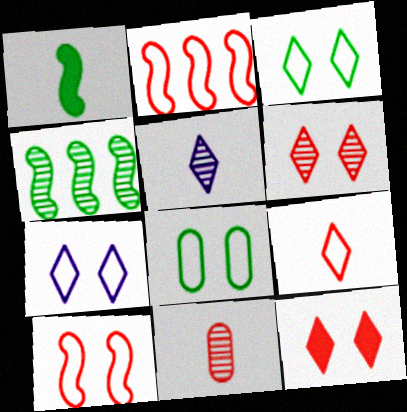[[2, 11, 12], 
[7, 8, 10]]